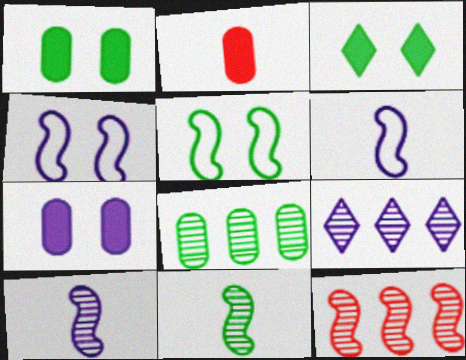[[2, 5, 9], 
[6, 7, 9], 
[8, 9, 12]]